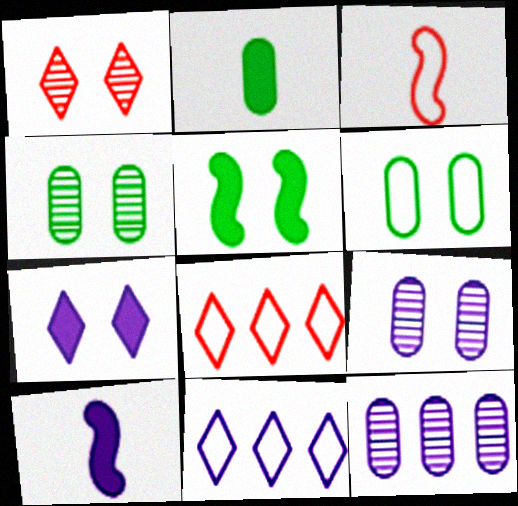[[3, 6, 11], 
[4, 8, 10], 
[9, 10, 11]]